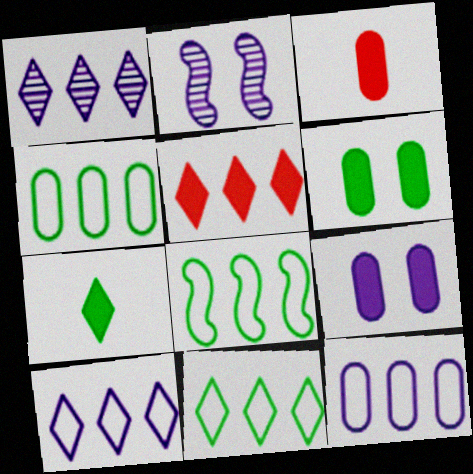[[1, 5, 11], 
[2, 3, 11], 
[4, 8, 11]]